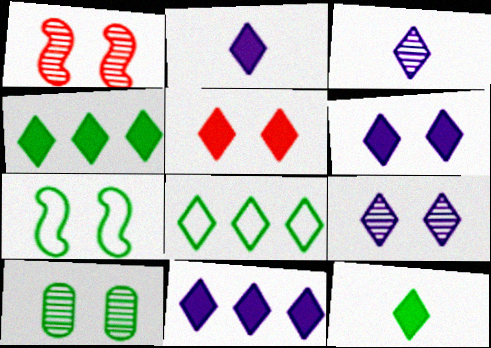[[1, 9, 10], 
[2, 4, 5], 
[2, 6, 11], 
[3, 5, 8], 
[5, 11, 12]]